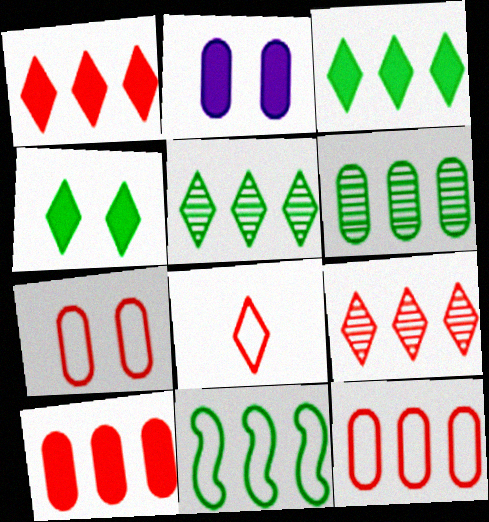[[3, 6, 11]]